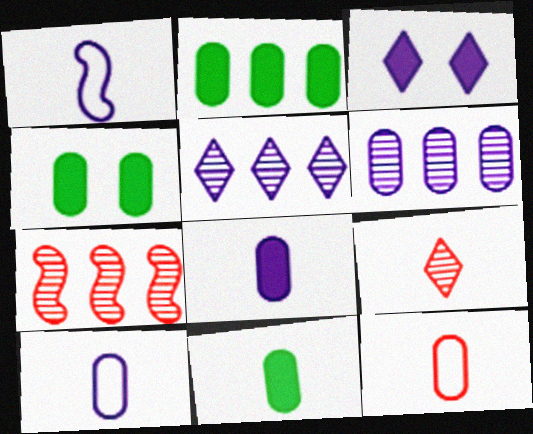[[1, 3, 6], 
[1, 9, 11], 
[2, 4, 11], 
[4, 6, 12]]